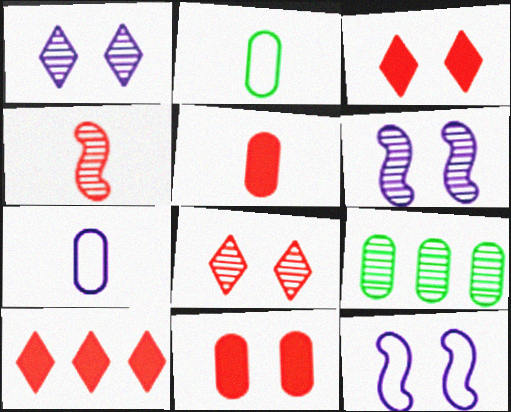[[1, 4, 9], 
[2, 6, 10], 
[7, 9, 11]]